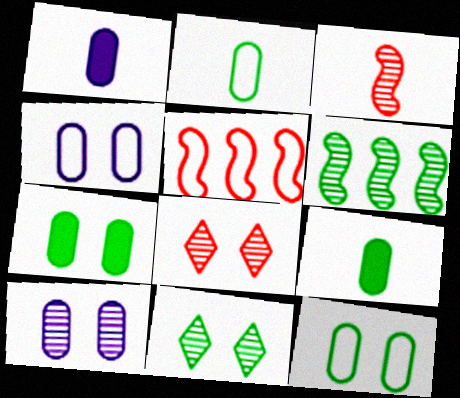[[1, 5, 11]]